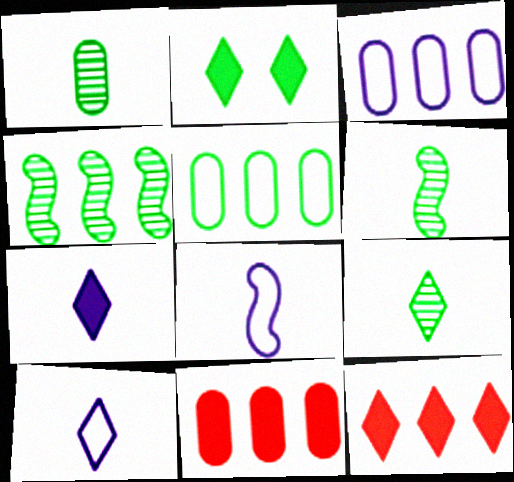[[1, 6, 9], 
[2, 5, 6], 
[2, 7, 12], 
[3, 4, 12]]